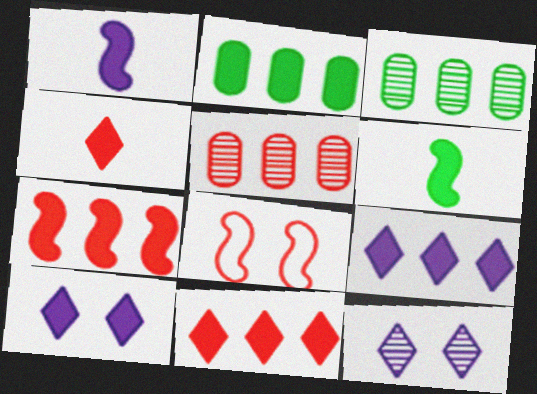[[2, 7, 9], 
[4, 5, 8]]